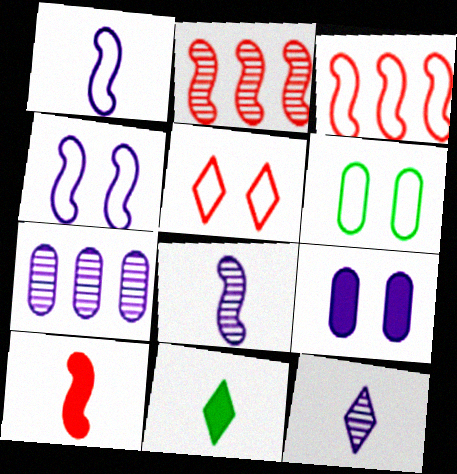[[4, 5, 6]]